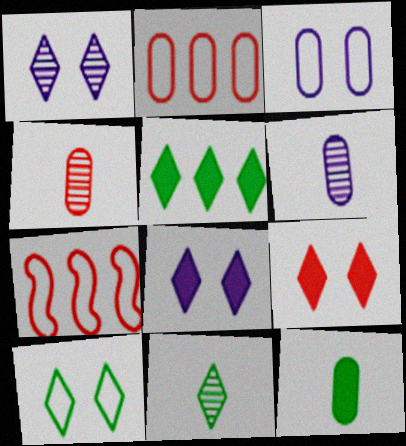[[1, 7, 12], 
[1, 9, 10], 
[4, 7, 9], 
[5, 10, 11]]